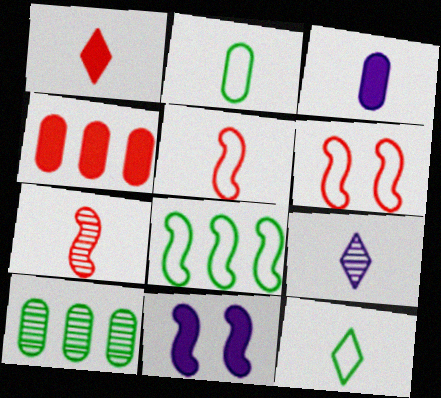[[1, 9, 12], 
[3, 7, 12], 
[7, 8, 11]]